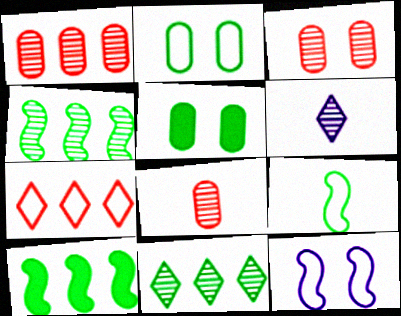[[1, 3, 8], 
[3, 4, 6], 
[5, 9, 11]]